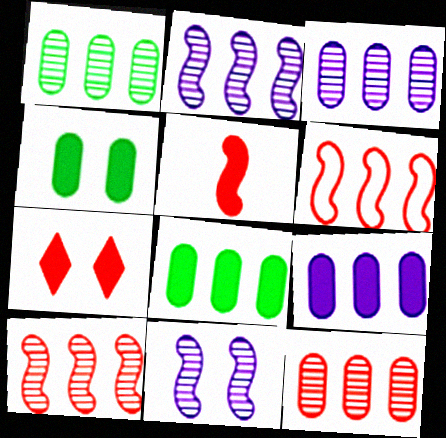[[1, 3, 12]]